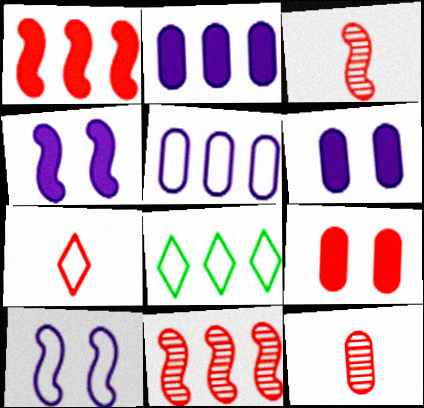[[2, 8, 11], 
[3, 6, 8], 
[4, 8, 12], 
[7, 9, 11]]